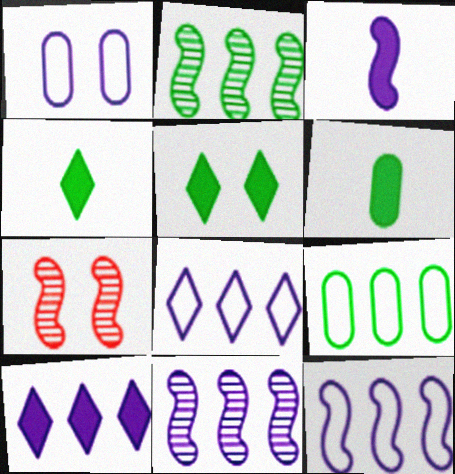[[1, 5, 7], 
[6, 7, 8]]